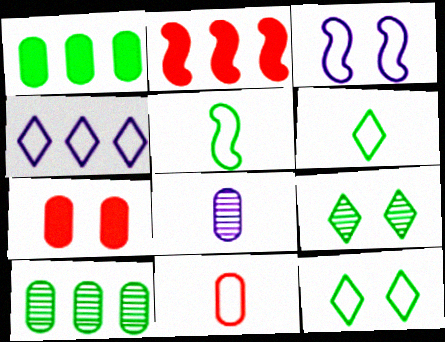[[1, 5, 9], 
[2, 4, 10], 
[2, 8, 12], 
[3, 7, 9]]